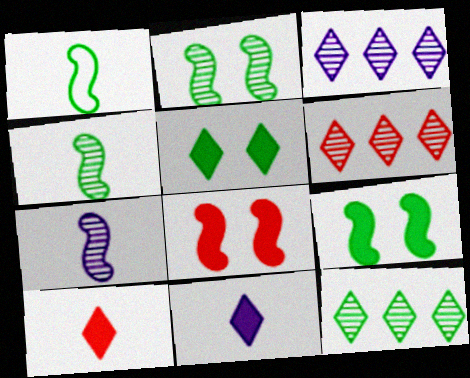[[3, 6, 12]]